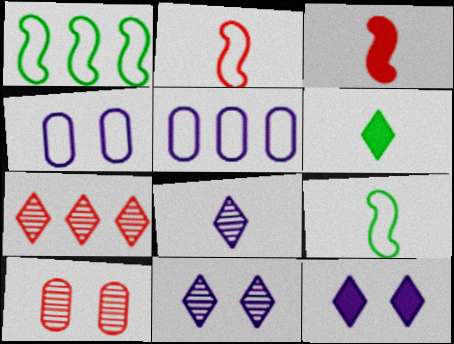[]